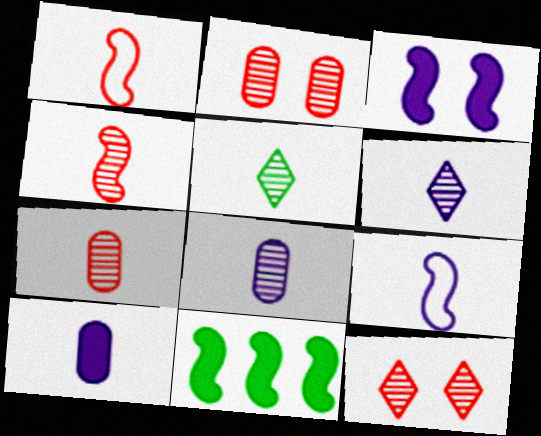[[1, 5, 10], 
[4, 5, 8], 
[6, 9, 10]]